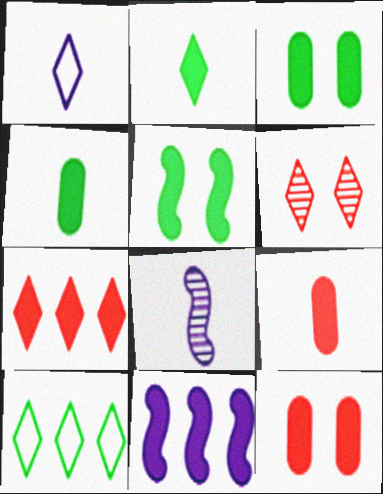[[2, 11, 12], 
[8, 10, 12]]